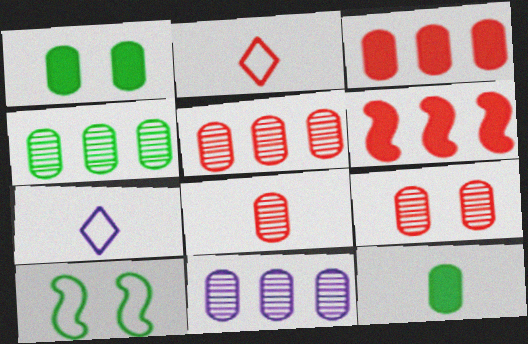[[2, 6, 9], 
[4, 5, 11], 
[5, 8, 9]]